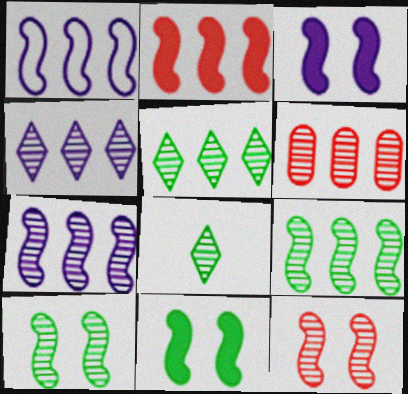[[1, 2, 9], 
[4, 6, 9], 
[5, 6, 7]]